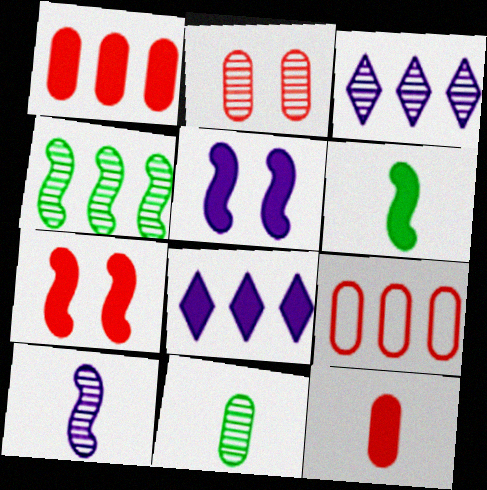[[2, 9, 12], 
[4, 8, 9]]